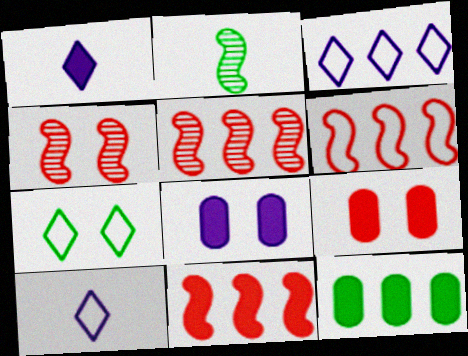[[2, 3, 9], 
[2, 7, 12], 
[3, 5, 12], 
[4, 7, 8], 
[4, 10, 12], 
[5, 6, 11]]